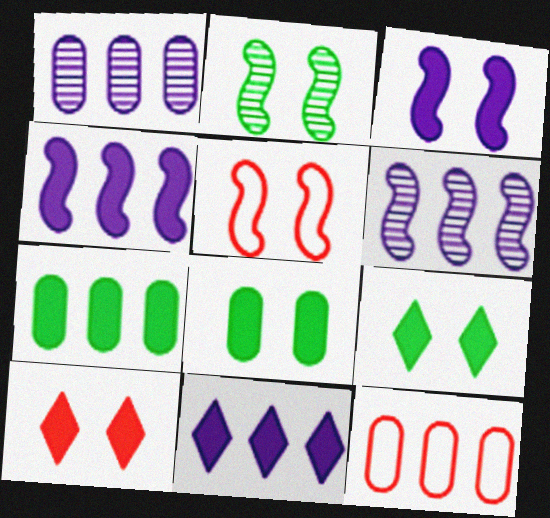[[1, 7, 12], 
[2, 3, 5], 
[3, 8, 10]]